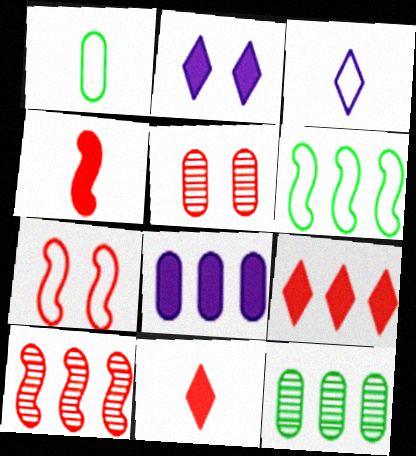[[1, 2, 10], 
[1, 5, 8], 
[4, 7, 10]]